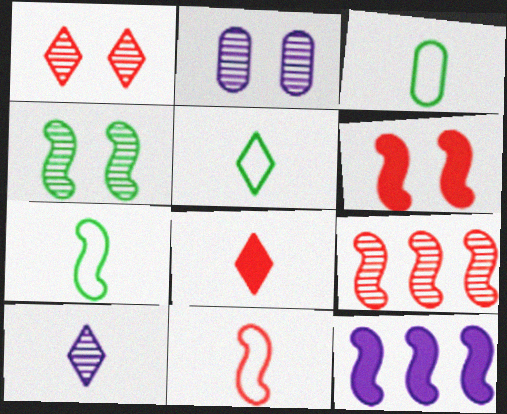[[1, 2, 4], 
[1, 3, 12], 
[3, 5, 7], 
[4, 11, 12], 
[5, 8, 10], 
[6, 9, 11]]